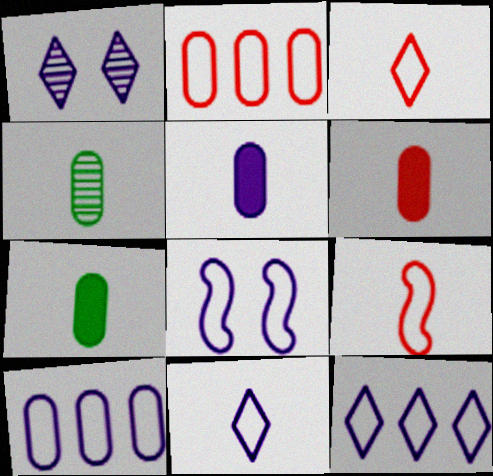[[5, 6, 7], 
[8, 10, 11]]